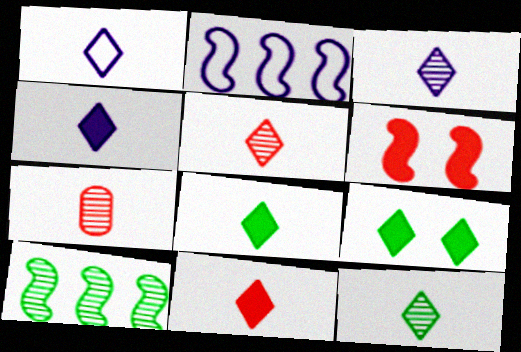[[1, 3, 4], 
[1, 5, 8], 
[1, 11, 12], 
[2, 7, 9], 
[3, 5, 12], 
[4, 8, 11]]